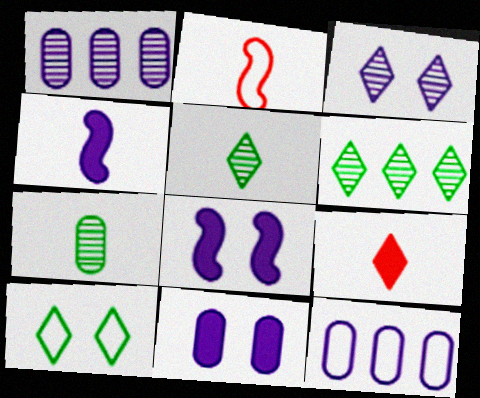[[2, 6, 11], 
[2, 10, 12], 
[3, 4, 12]]